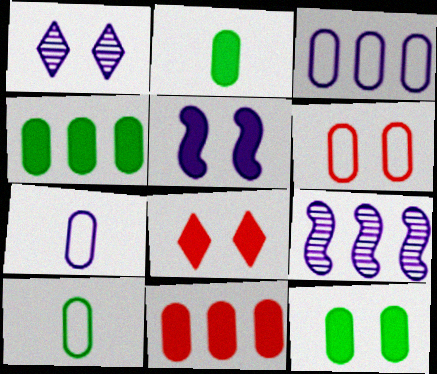[[2, 4, 12], 
[3, 6, 10], 
[5, 8, 12], 
[8, 9, 10]]